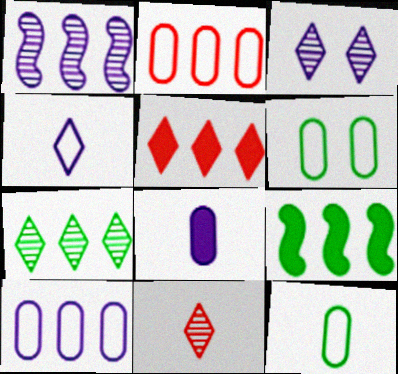[[3, 7, 11]]